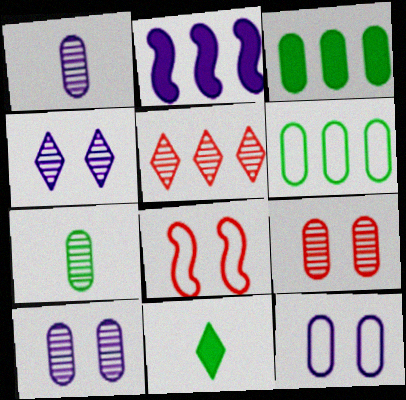[[2, 5, 6]]